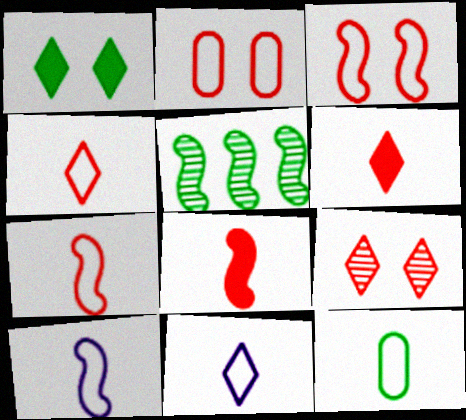[[1, 5, 12], 
[4, 10, 12], 
[7, 11, 12]]